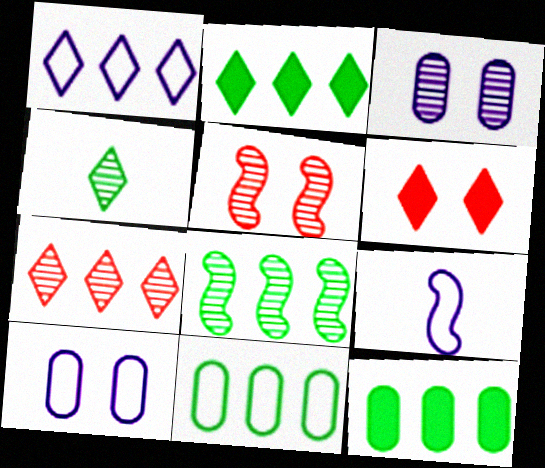[[1, 2, 7], 
[1, 4, 6], 
[1, 9, 10], 
[2, 8, 11]]